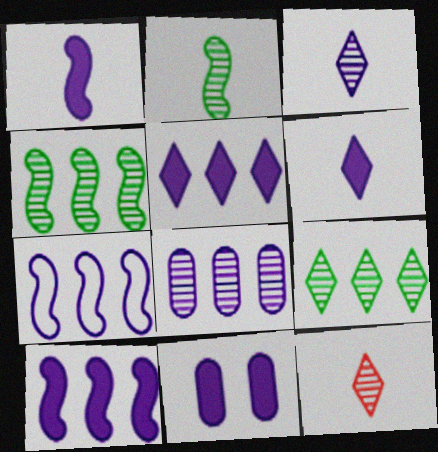[[1, 5, 11], 
[3, 7, 11], 
[5, 7, 8], 
[6, 10, 11]]